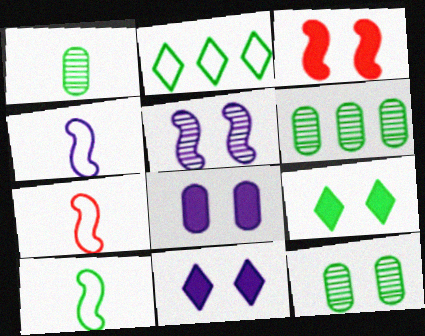[[1, 6, 12], 
[3, 8, 9], 
[4, 7, 10], 
[6, 7, 11], 
[6, 9, 10]]